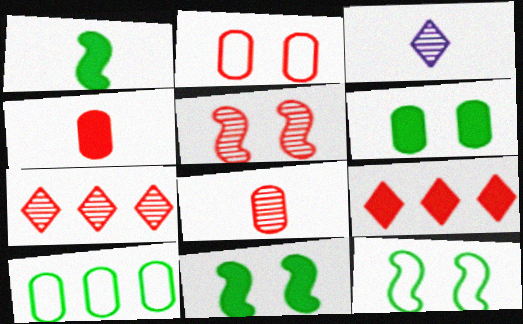[[5, 7, 8]]